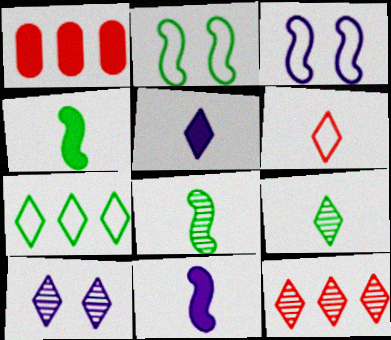[[1, 3, 9], 
[5, 6, 9], 
[9, 10, 12]]